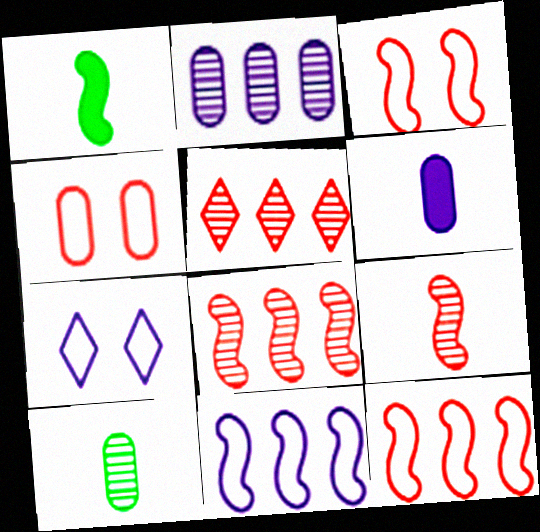[]